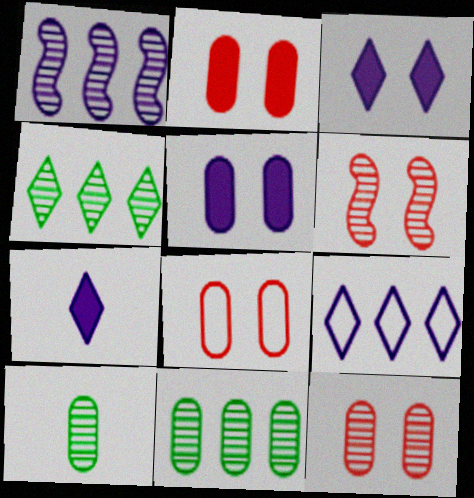[[2, 8, 12]]